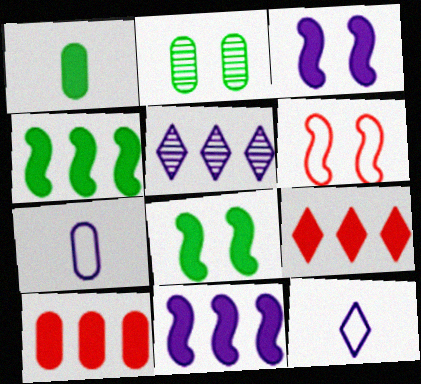[[1, 3, 9], 
[1, 5, 6], 
[2, 7, 10], 
[3, 5, 7]]